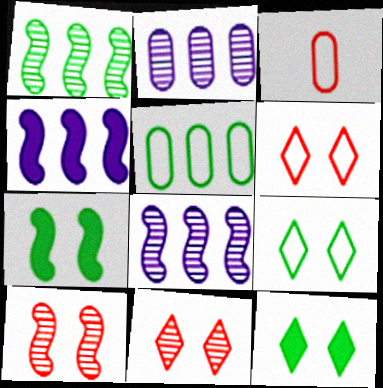[[3, 8, 12]]